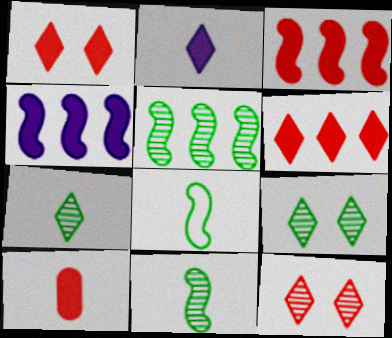[[1, 3, 10]]